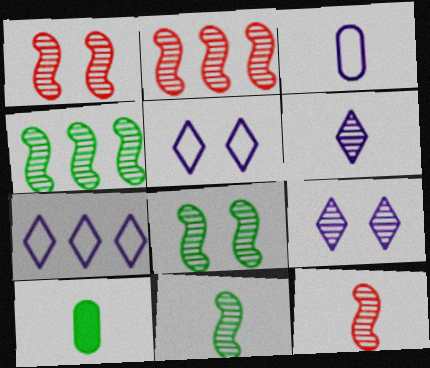[[1, 2, 12], 
[1, 7, 10], 
[2, 5, 10], 
[4, 8, 11]]